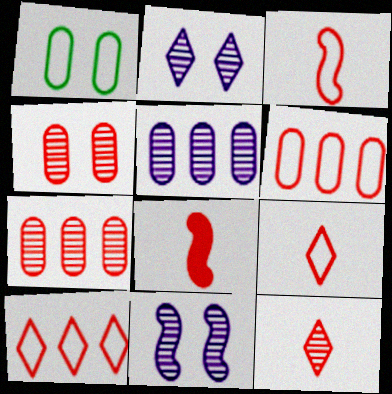[[4, 8, 10]]